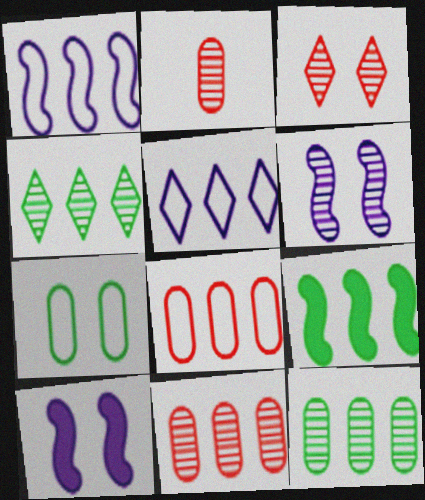[[2, 4, 6], 
[3, 7, 10], 
[5, 9, 11]]